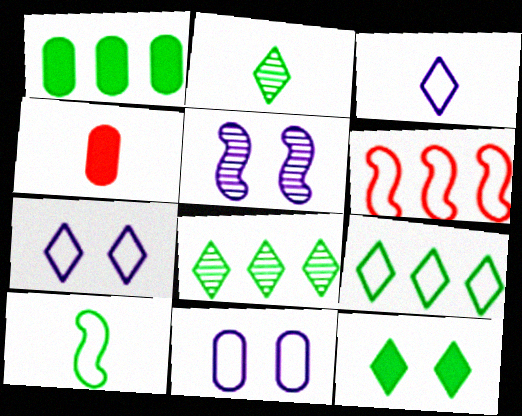[[2, 9, 12], 
[4, 5, 9]]